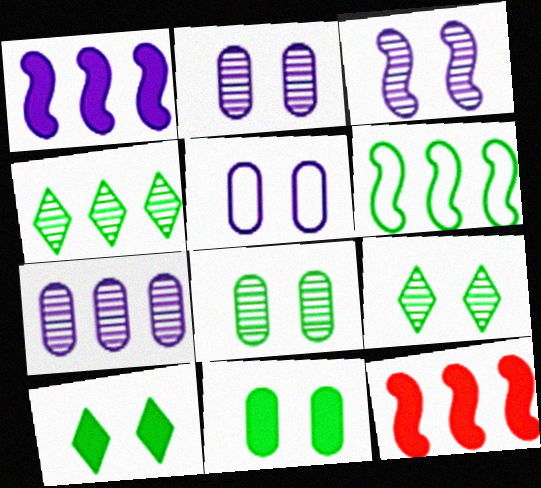[]